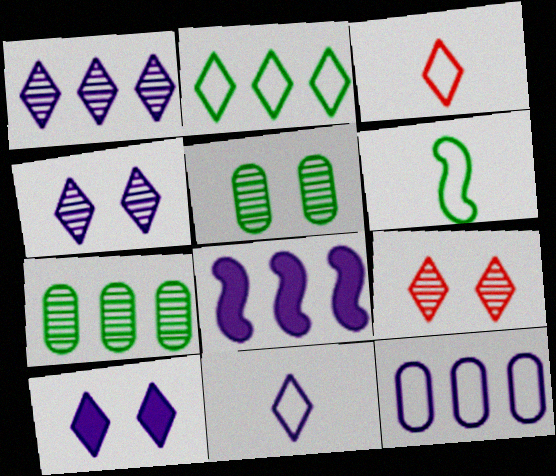[[1, 8, 12], 
[1, 10, 11], 
[3, 5, 8]]